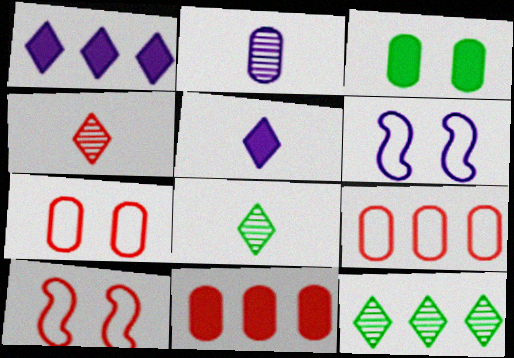[[1, 2, 6], 
[2, 3, 9], 
[4, 10, 11], 
[6, 8, 11]]